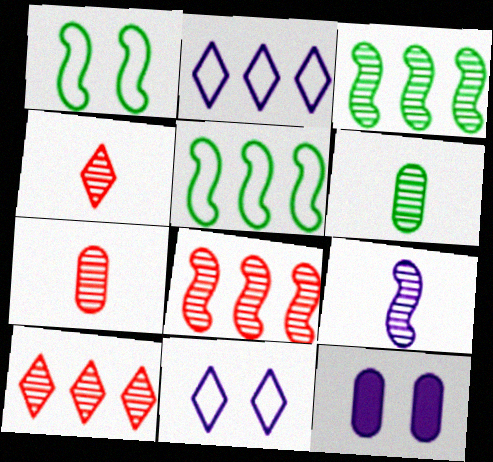[[2, 9, 12], 
[4, 5, 12], 
[4, 6, 9]]